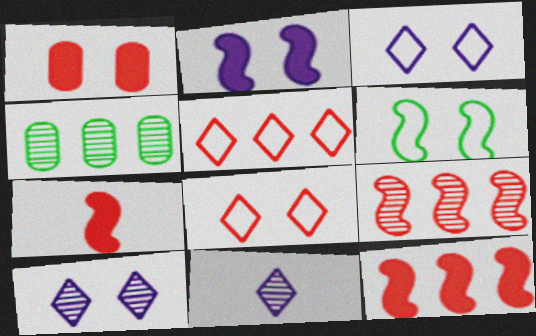[[1, 6, 10], 
[3, 4, 7]]